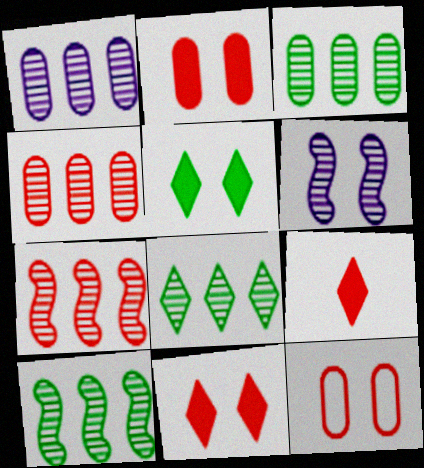[[1, 3, 4], 
[1, 7, 8], 
[3, 8, 10], 
[5, 6, 12], 
[7, 9, 12]]